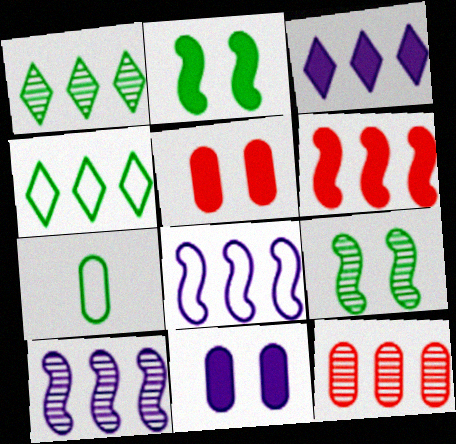[[1, 2, 7], 
[1, 10, 12], 
[7, 11, 12]]